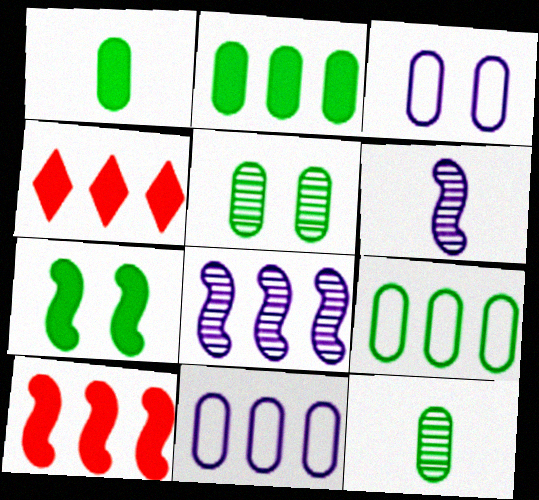[[1, 5, 9], 
[4, 8, 9]]